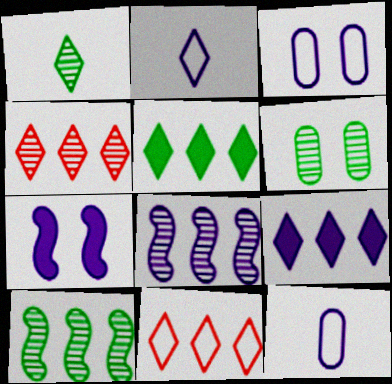[[1, 6, 10]]